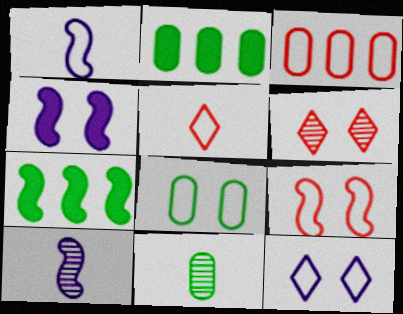[[1, 2, 6], 
[2, 8, 11], 
[3, 5, 9], 
[4, 6, 8], 
[7, 9, 10], 
[8, 9, 12]]